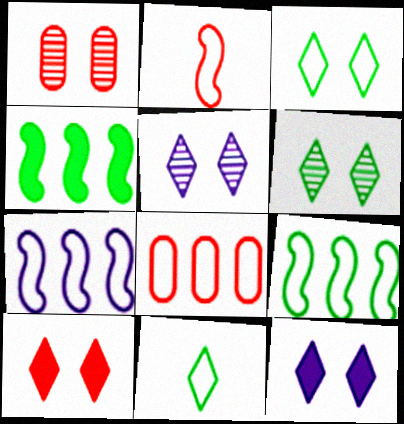[[3, 5, 10]]